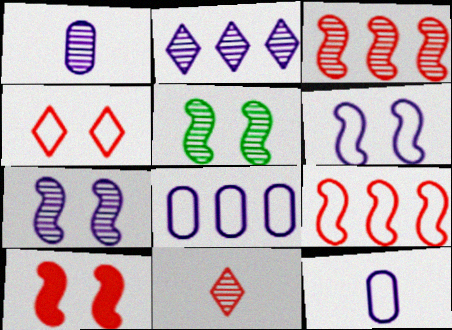[[1, 2, 7], 
[5, 6, 10]]